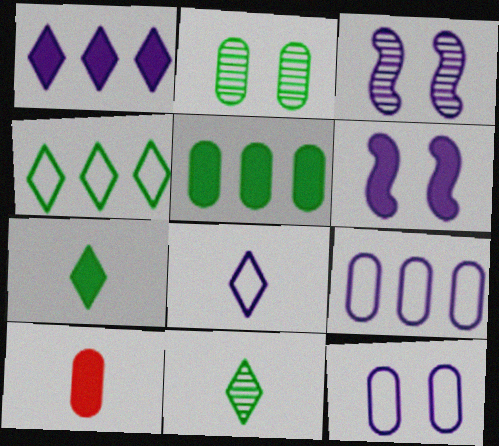[[2, 9, 10], 
[3, 4, 10]]